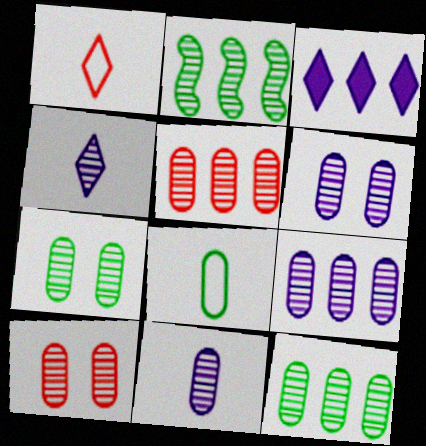[[2, 4, 10], 
[5, 7, 11], 
[5, 9, 12], 
[6, 7, 10], 
[6, 9, 11], 
[10, 11, 12]]